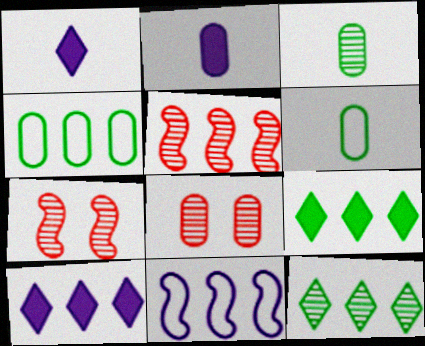[[1, 4, 7], 
[2, 4, 8], 
[4, 5, 10], 
[6, 7, 10]]